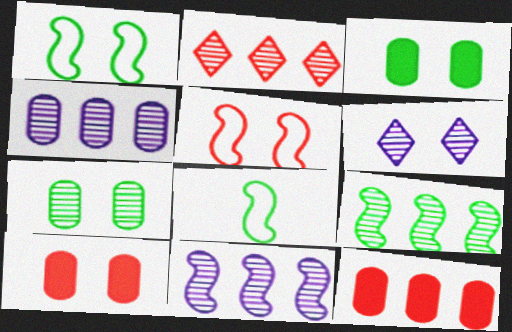[[1, 6, 10], 
[2, 4, 9], 
[3, 5, 6], 
[6, 8, 12]]